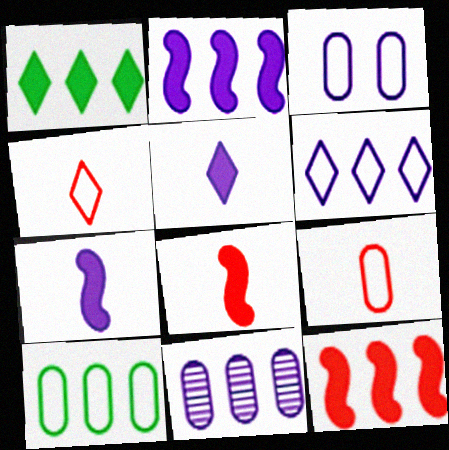[[2, 6, 11], 
[3, 9, 10]]